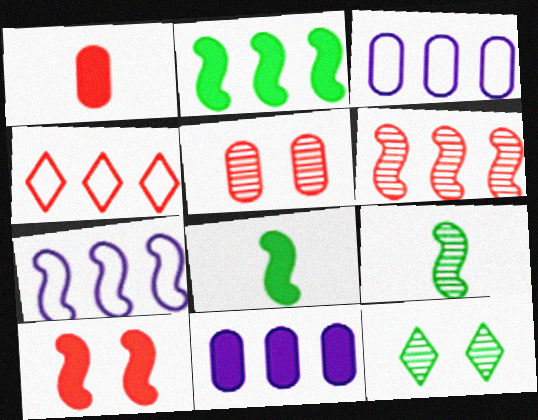[[1, 7, 12], 
[2, 6, 7], 
[7, 9, 10]]